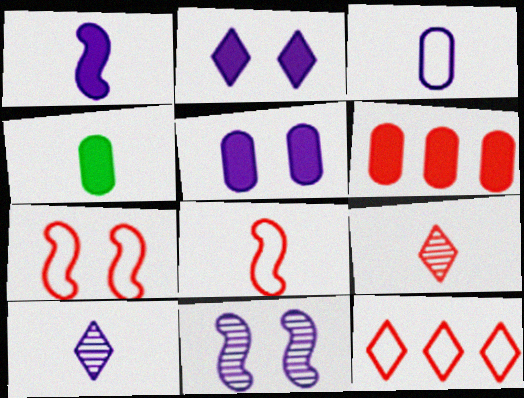[[1, 3, 10], 
[4, 5, 6], 
[4, 8, 10], 
[4, 11, 12], 
[6, 7, 9]]